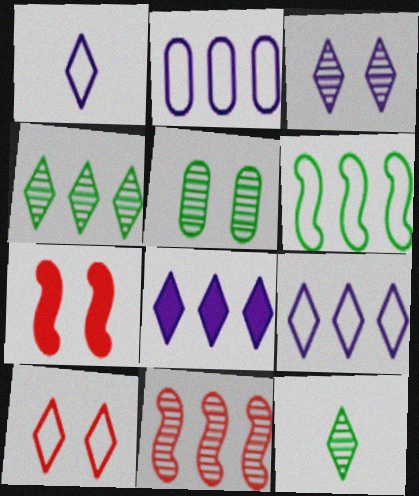[[1, 3, 8], 
[2, 7, 12], 
[8, 10, 12]]